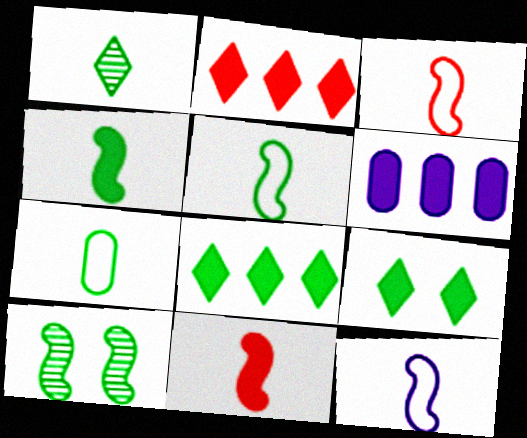[[1, 4, 7], 
[3, 5, 12], 
[6, 9, 11], 
[7, 8, 10]]